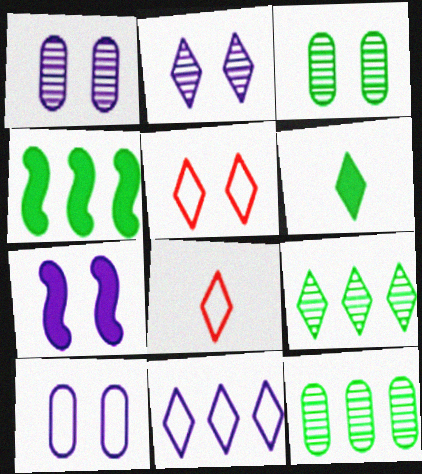[[1, 4, 8], 
[2, 7, 10], 
[3, 5, 7], 
[7, 8, 12]]